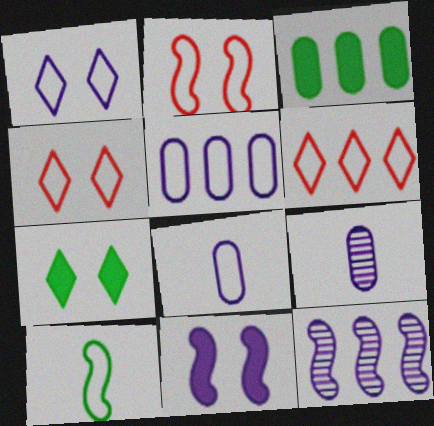[[3, 6, 12], 
[4, 5, 10]]